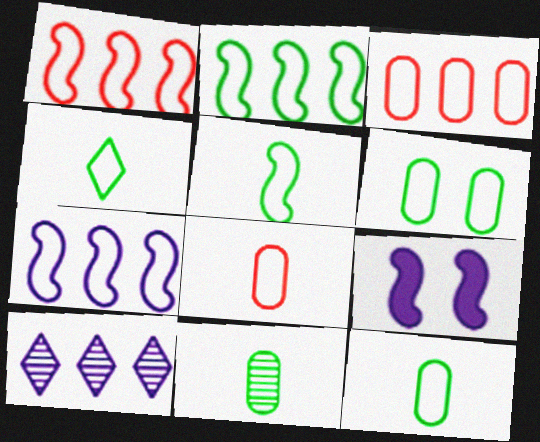[[1, 2, 7], 
[2, 4, 6], 
[4, 5, 12]]